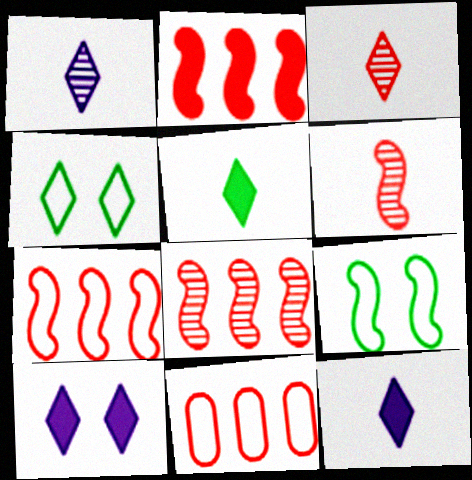[[2, 7, 8]]